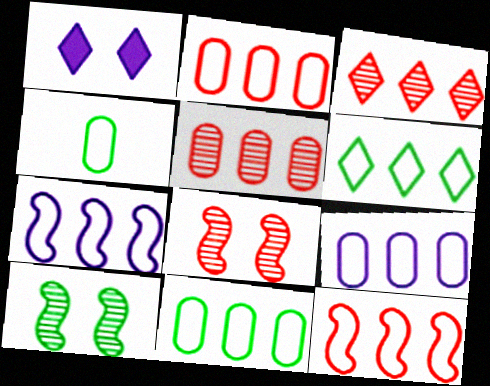[[2, 6, 7], 
[2, 9, 11], 
[6, 9, 12]]